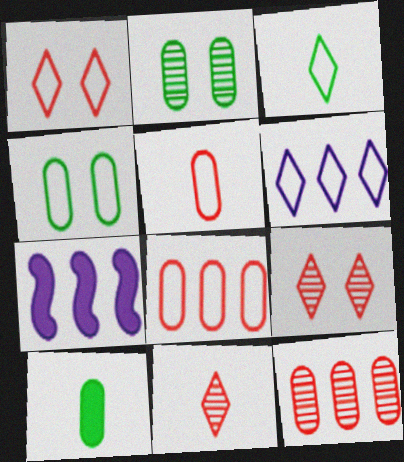[[1, 3, 6], 
[4, 7, 11]]